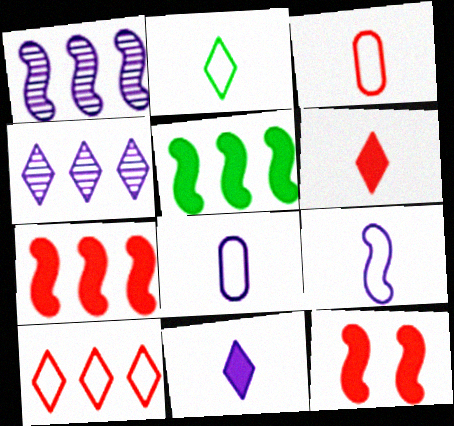[[2, 3, 9]]